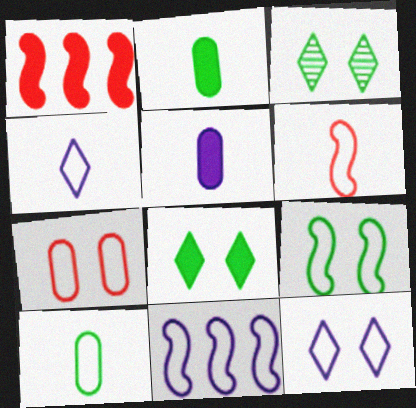[[1, 5, 8], 
[4, 6, 10], 
[6, 9, 11], 
[7, 9, 12]]